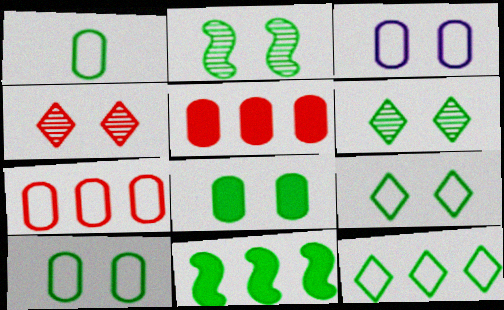[[1, 3, 7], 
[1, 6, 11], 
[2, 8, 9]]